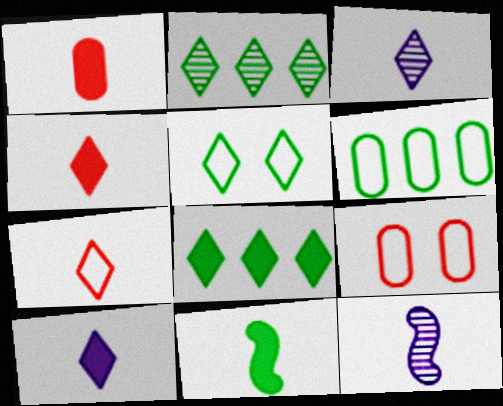[[1, 10, 11], 
[8, 9, 12]]